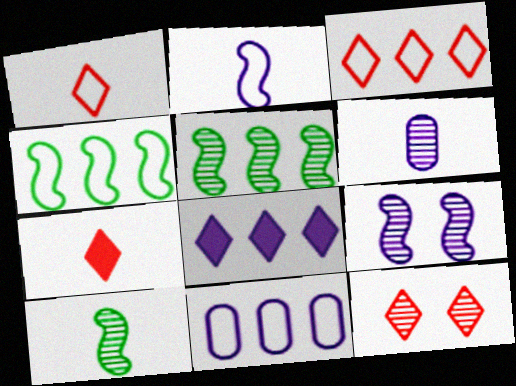[[3, 4, 11], 
[3, 7, 12], 
[5, 6, 12]]